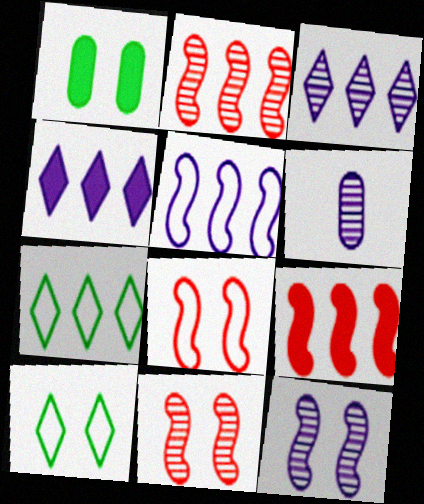[[3, 6, 12], 
[6, 9, 10]]